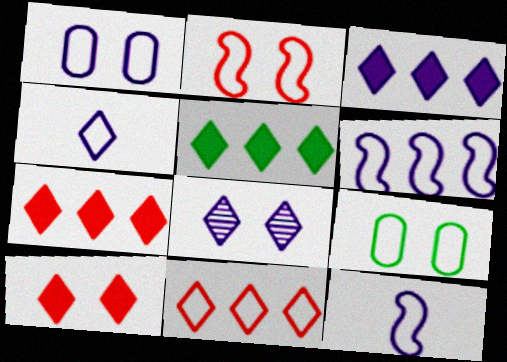[[1, 4, 6], 
[3, 4, 8], 
[3, 5, 7], 
[9, 11, 12]]